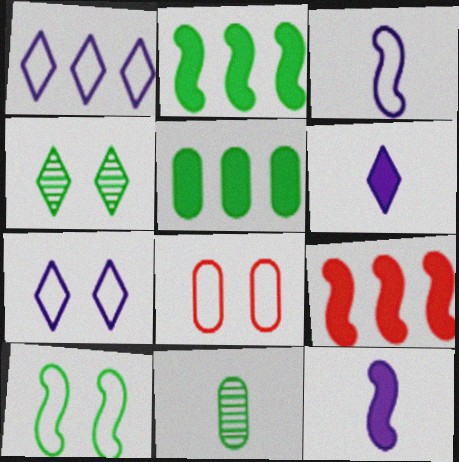[[7, 8, 10], 
[7, 9, 11]]